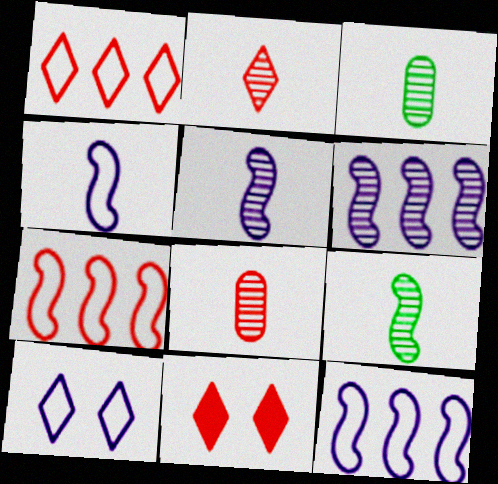[[1, 2, 11], 
[2, 3, 5], 
[3, 11, 12], 
[7, 8, 11]]